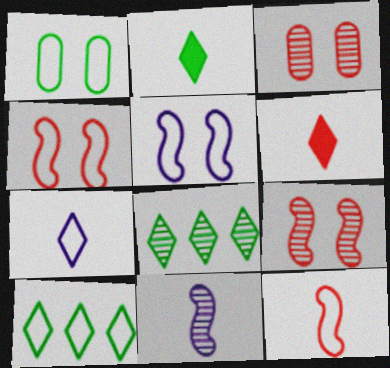[[3, 8, 11]]